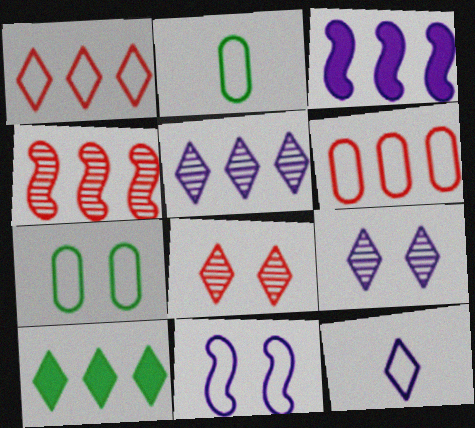[[1, 2, 11], 
[1, 5, 10], 
[2, 3, 8], 
[8, 10, 12]]